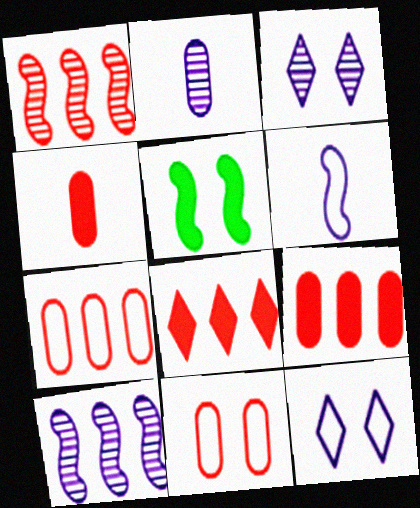[[1, 5, 6], 
[1, 7, 8], 
[2, 3, 10], 
[3, 5, 11]]